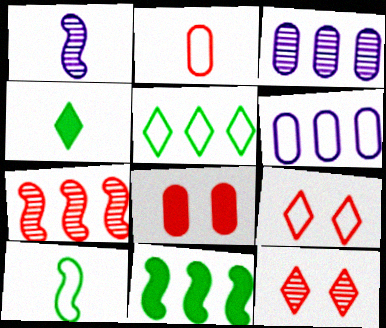[[1, 2, 4], 
[1, 5, 8], 
[6, 9, 10]]